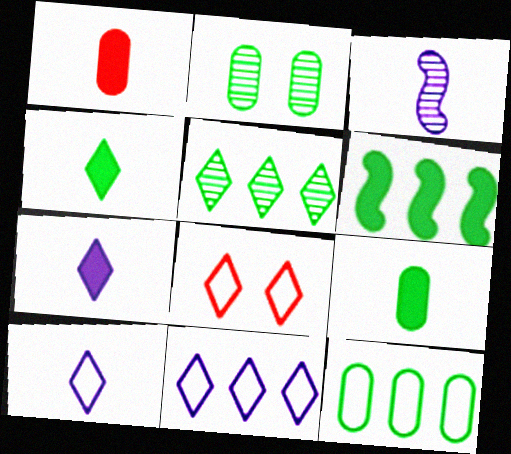[[2, 9, 12], 
[5, 6, 12], 
[5, 7, 8]]